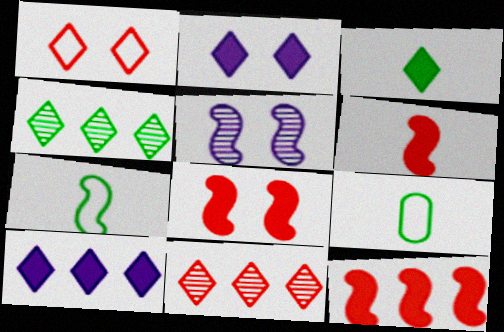[[5, 7, 12], 
[6, 8, 12]]